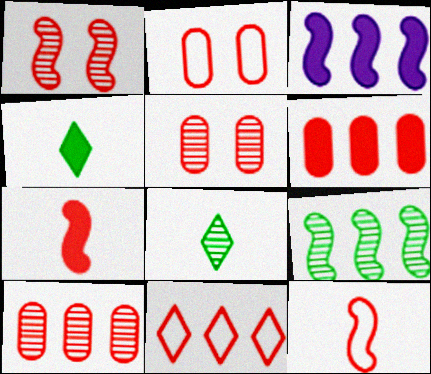[[2, 3, 8], 
[2, 11, 12], 
[5, 7, 11]]